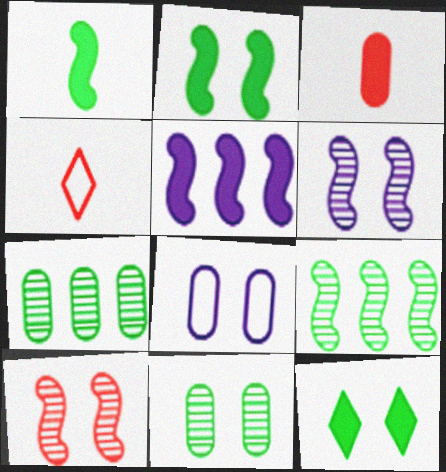[[3, 5, 12], 
[3, 7, 8], 
[4, 5, 11], 
[8, 10, 12]]